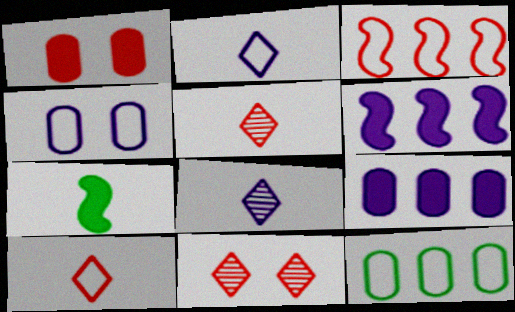[[1, 3, 5], 
[4, 6, 8]]